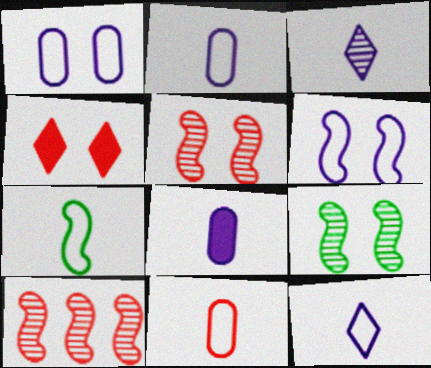[[1, 4, 9], 
[4, 10, 11], 
[7, 11, 12]]